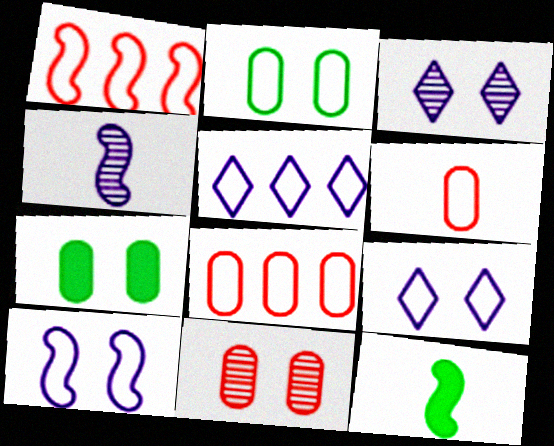[[3, 8, 12], 
[5, 11, 12]]